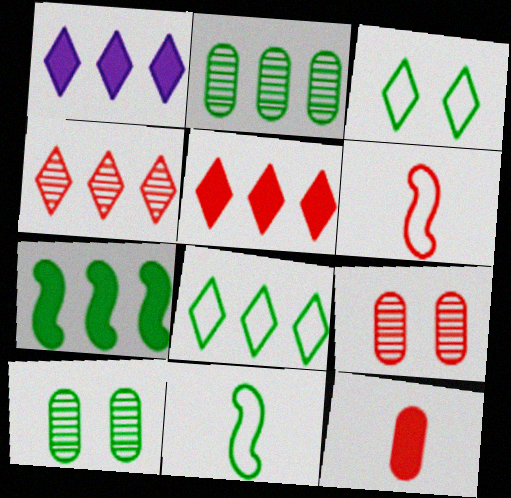[[1, 4, 8], 
[1, 6, 10], 
[1, 9, 11], 
[2, 7, 8], 
[5, 6, 9]]